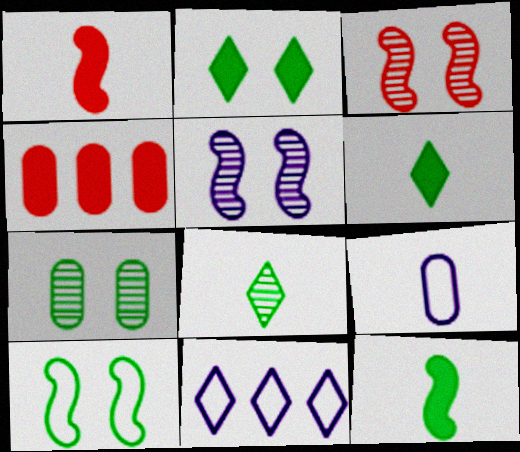[[1, 7, 11], 
[1, 8, 9], 
[2, 7, 10], 
[4, 7, 9]]